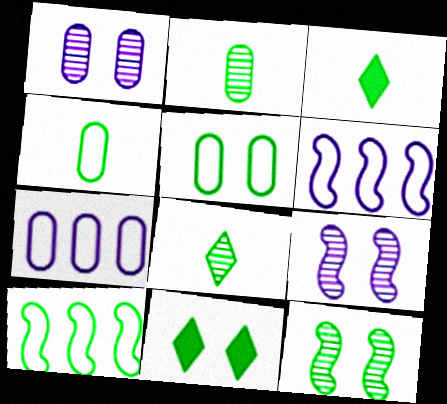[[2, 10, 11], 
[5, 11, 12]]